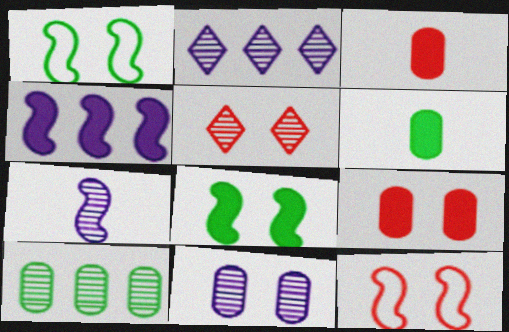[[1, 2, 3], 
[2, 6, 12], 
[2, 7, 11], 
[5, 7, 10], 
[5, 9, 12]]